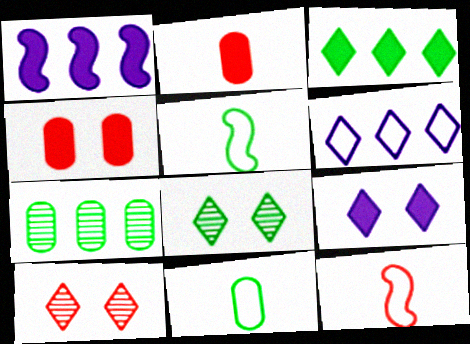[[1, 10, 11], 
[7, 9, 12]]